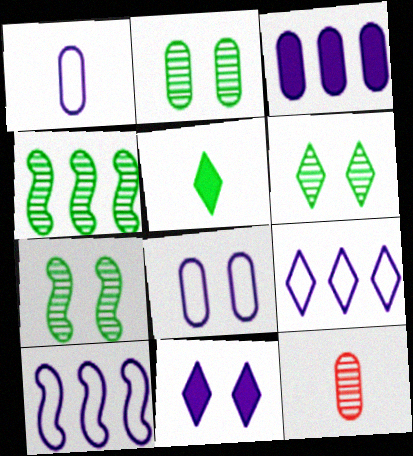[[2, 6, 7]]